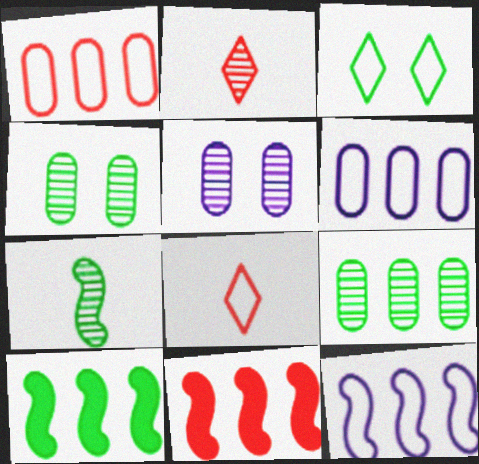[[5, 8, 10]]